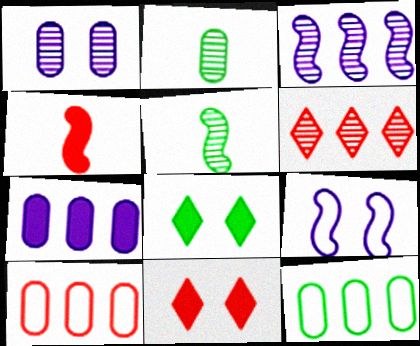[[1, 5, 6], 
[4, 7, 8], 
[5, 8, 12]]